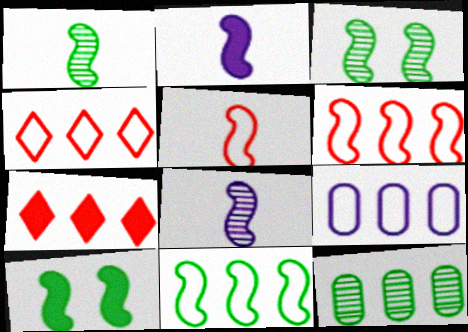[[1, 2, 5], 
[1, 10, 11], 
[2, 3, 6], 
[4, 9, 11], 
[6, 8, 10]]